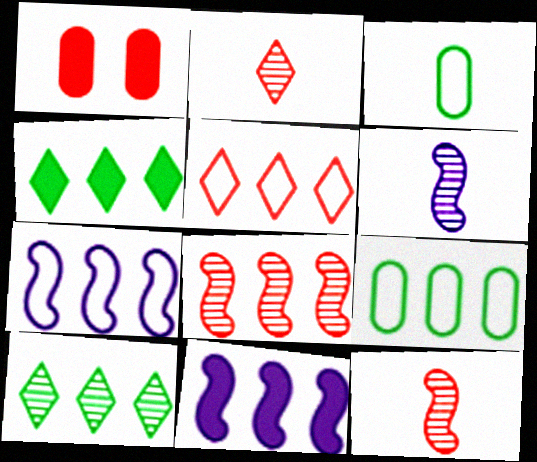[[1, 5, 12], 
[5, 7, 9]]